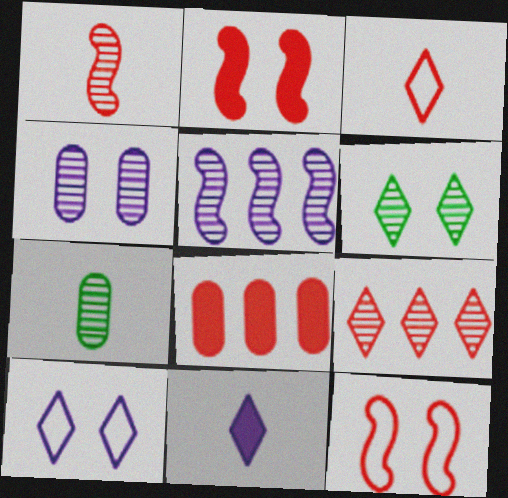[]